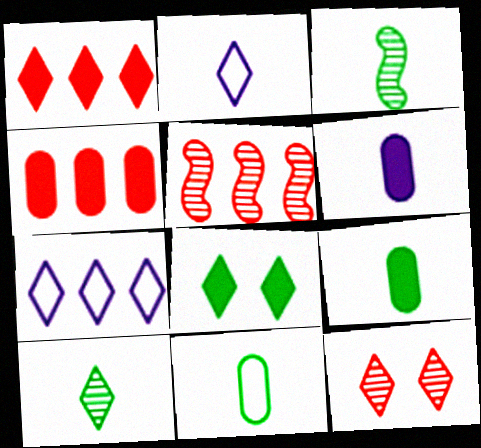[]